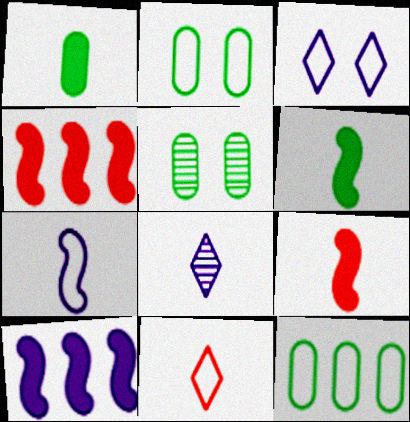[[1, 5, 12], 
[2, 4, 8], 
[5, 10, 11]]